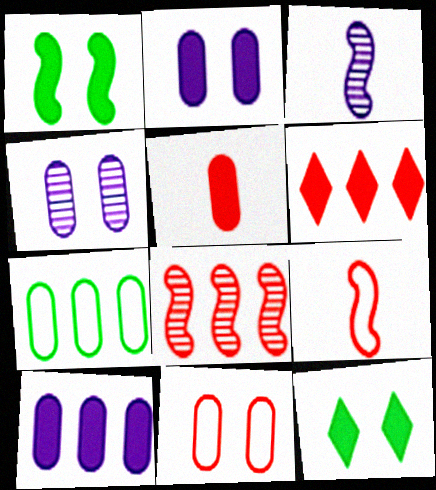[[4, 5, 7]]